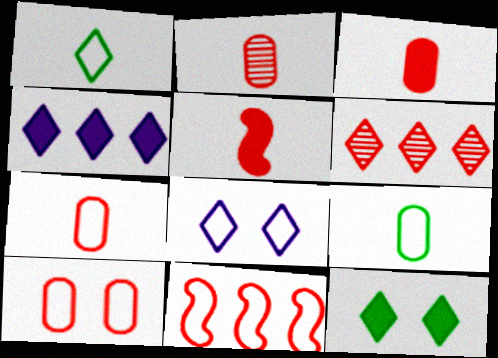[[2, 3, 7], 
[5, 6, 10], 
[8, 9, 11]]